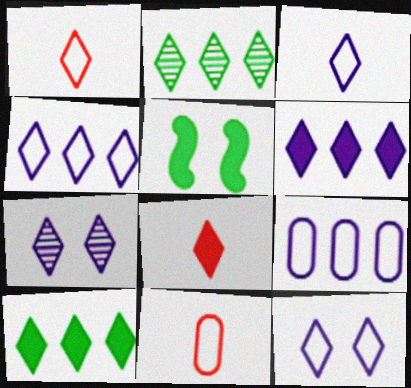[[1, 7, 10], 
[2, 8, 12], 
[3, 4, 12], 
[3, 6, 7]]